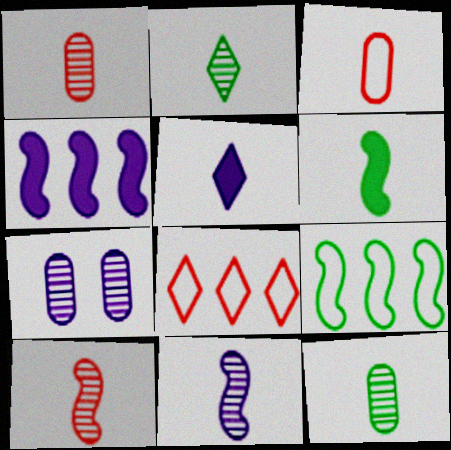[[1, 2, 11], 
[6, 7, 8]]